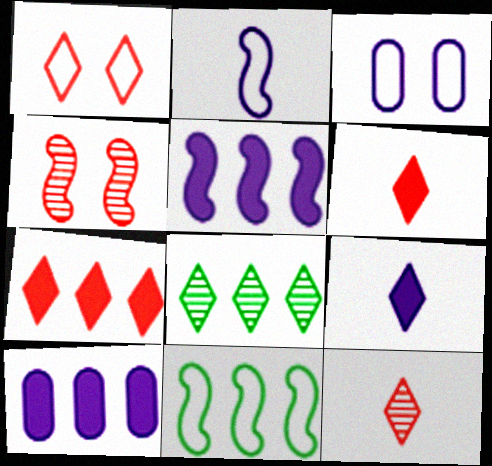[[1, 7, 12], 
[1, 8, 9]]